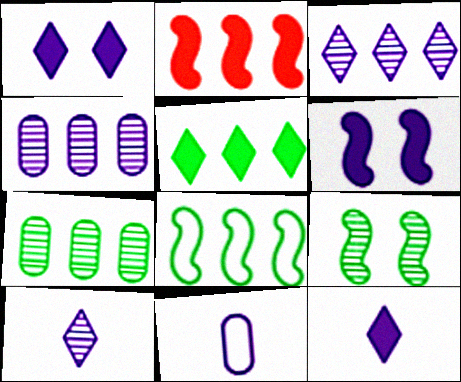[[3, 6, 11], 
[5, 7, 8]]